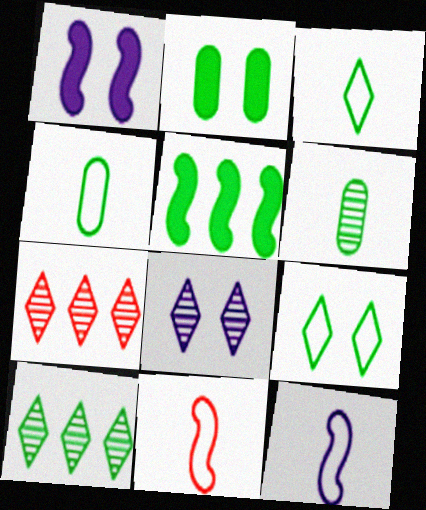[[1, 4, 7], 
[2, 7, 12], 
[5, 6, 9]]